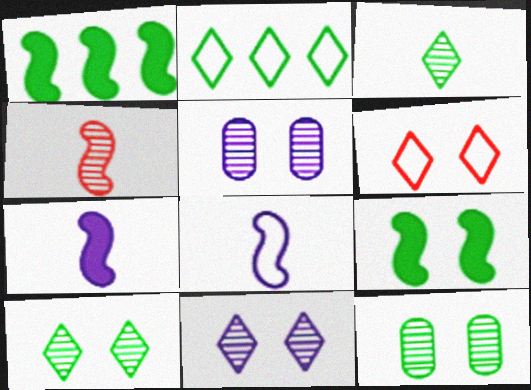[[5, 6, 9]]